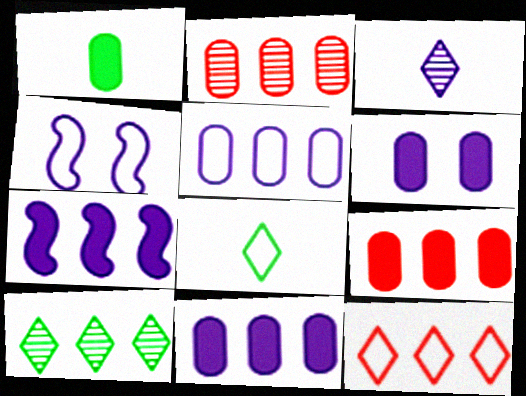[[1, 6, 9], 
[3, 4, 11]]